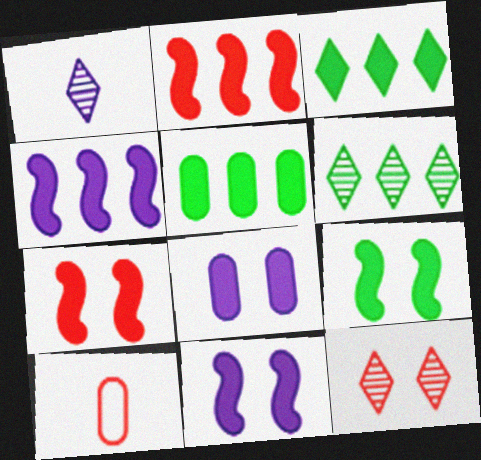[[1, 6, 12], 
[2, 10, 12], 
[6, 10, 11], 
[7, 9, 11]]